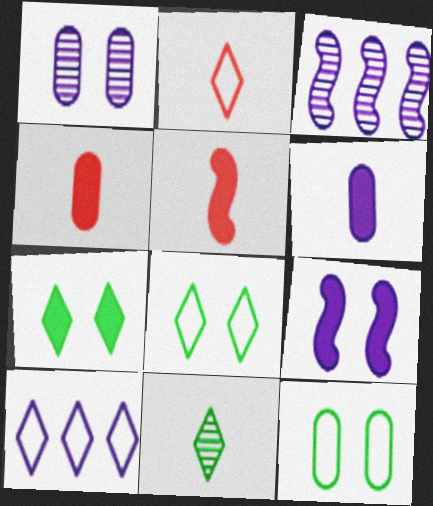[[2, 8, 10], 
[3, 4, 8]]